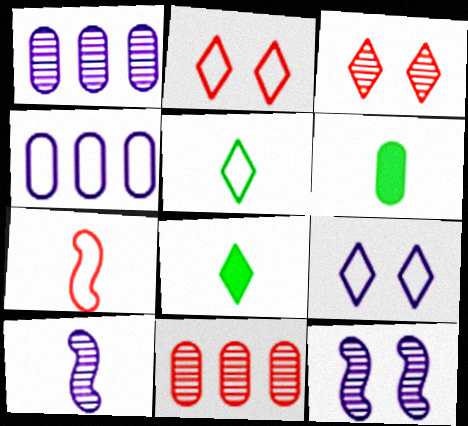[]